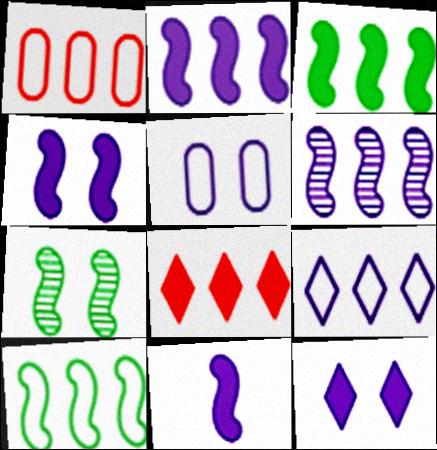[[1, 9, 10], 
[2, 4, 11]]